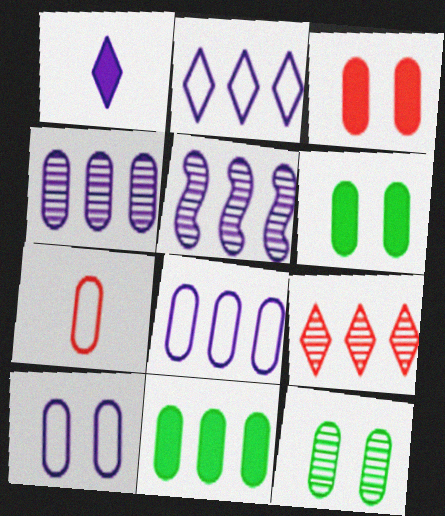[[1, 5, 10], 
[3, 10, 12], 
[4, 6, 7]]